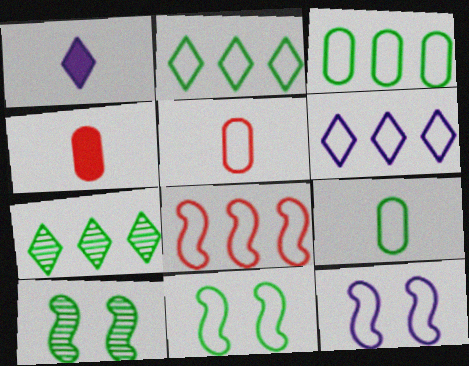[[2, 5, 12], 
[2, 9, 11], 
[3, 6, 8], 
[4, 6, 10], 
[4, 7, 12], 
[5, 6, 11]]